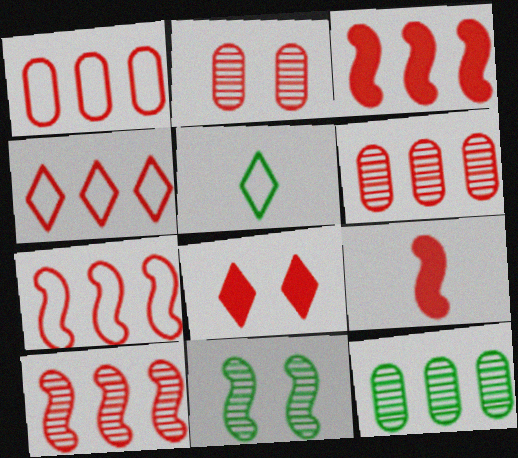[[1, 4, 7], 
[2, 4, 9], 
[3, 4, 6], 
[3, 7, 10]]